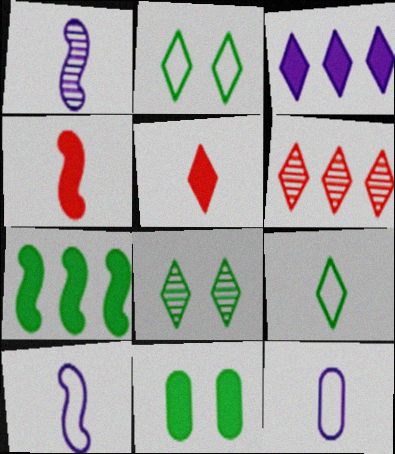[[3, 4, 11], 
[6, 10, 11]]